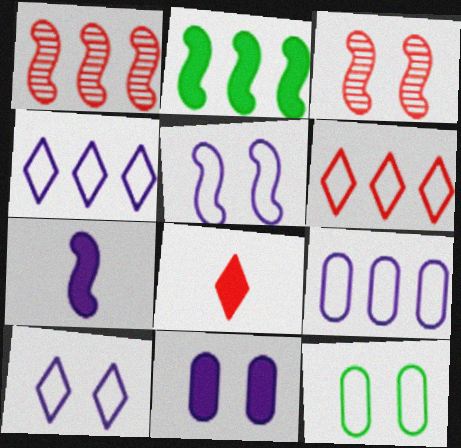[[2, 8, 11]]